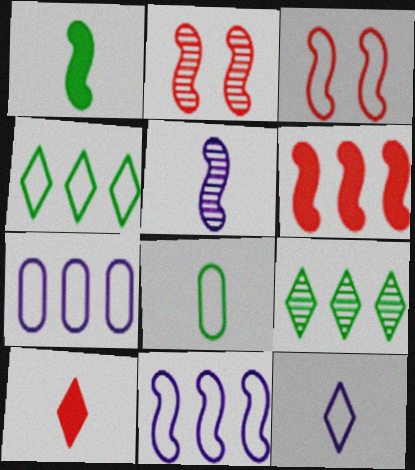[[1, 2, 11], 
[5, 8, 10], 
[6, 7, 9]]